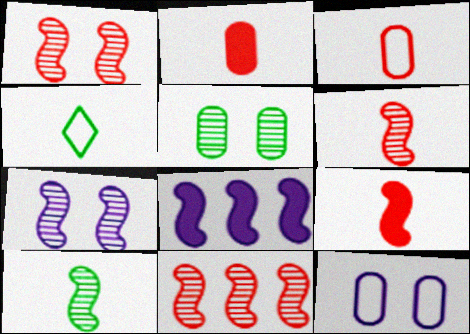[[1, 6, 11], 
[7, 10, 11]]